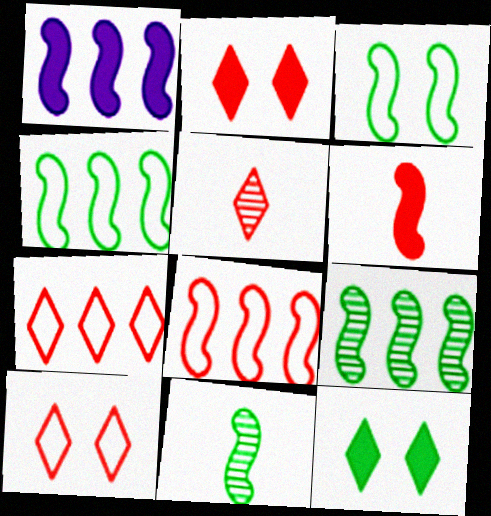[[1, 8, 9], 
[2, 5, 7]]